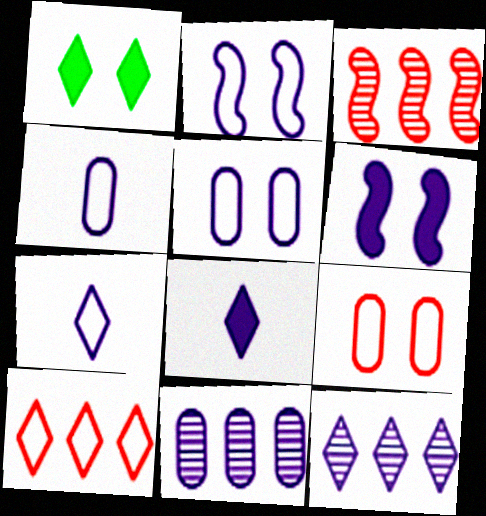[[1, 3, 4], 
[2, 8, 11], 
[4, 6, 12], 
[6, 7, 11]]